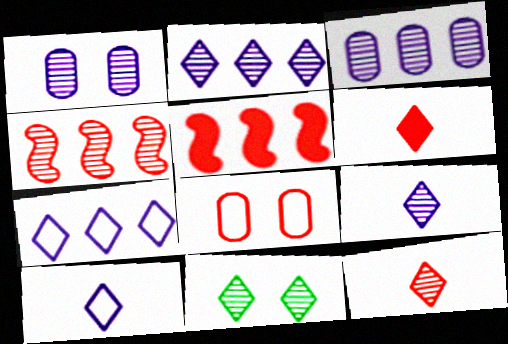[[2, 11, 12], 
[4, 6, 8], 
[5, 8, 12], 
[6, 7, 11]]